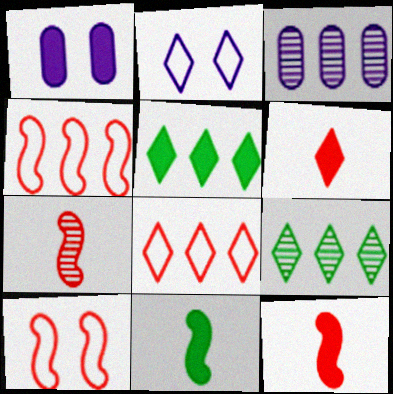[[1, 5, 12], 
[2, 6, 9], 
[3, 4, 5]]